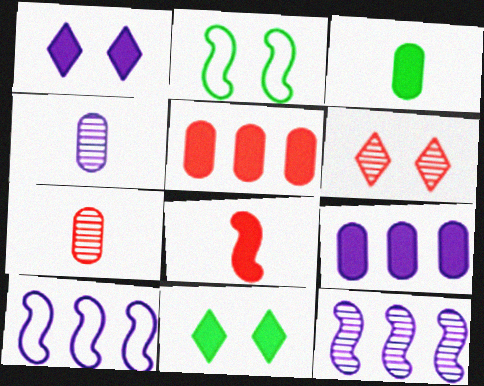[[1, 4, 10], 
[2, 8, 12], 
[3, 6, 10], 
[7, 10, 11], 
[8, 9, 11]]